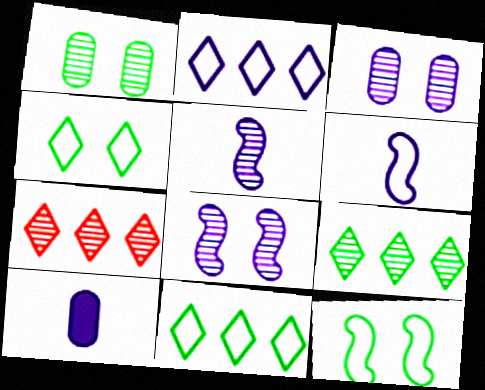[[1, 5, 7], 
[2, 8, 10], 
[7, 10, 12]]